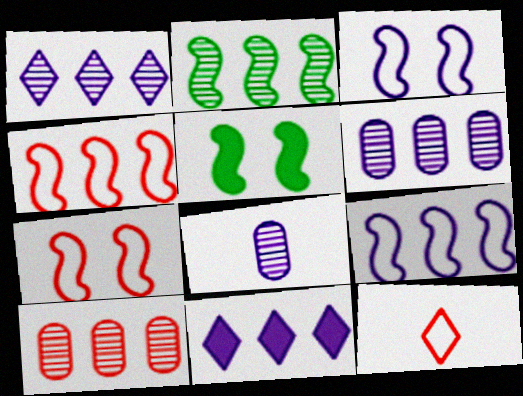[[1, 2, 10], 
[3, 8, 11], 
[5, 6, 12], 
[6, 9, 11]]